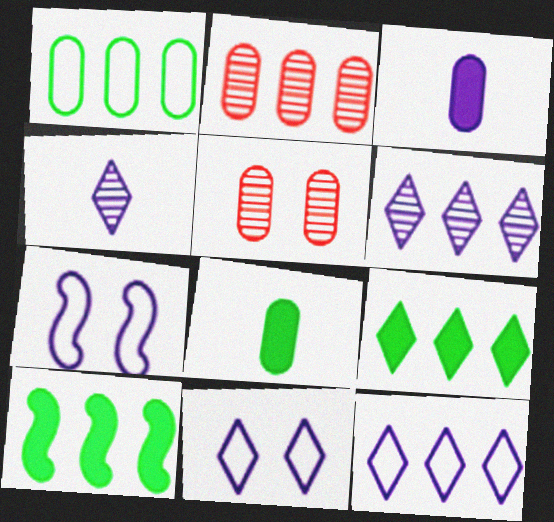[[1, 3, 5], 
[2, 10, 12], 
[3, 6, 7]]